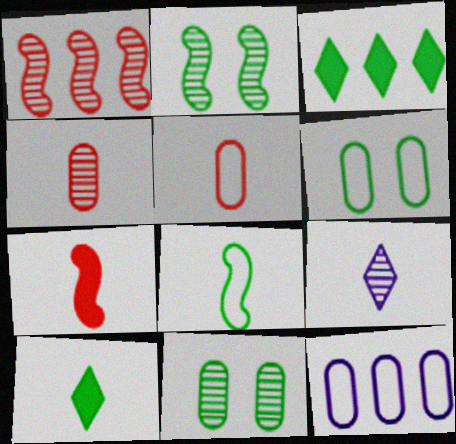[[1, 3, 12], 
[1, 9, 11], 
[3, 8, 11], 
[5, 6, 12]]